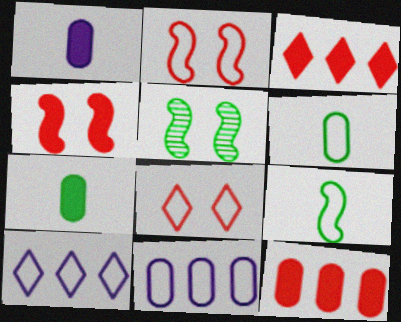[[2, 6, 10], 
[8, 9, 11]]